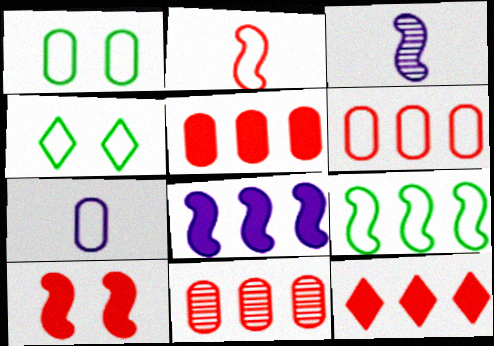[[1, 3, 12], 
[1, 6, 7], 
[3, 4, 5], 
[3, 9, 10], 
[5, 6, 11]]